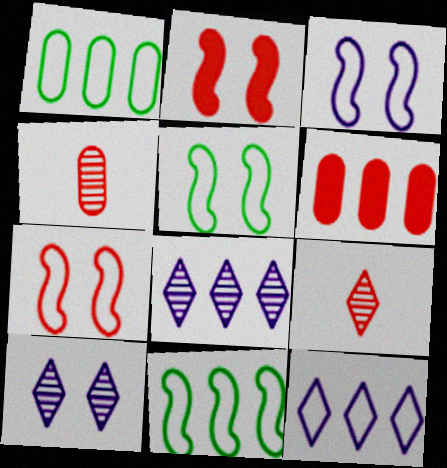[[3, 5, 7], 
[6, 7, 9], 
[6, 8, 11]]